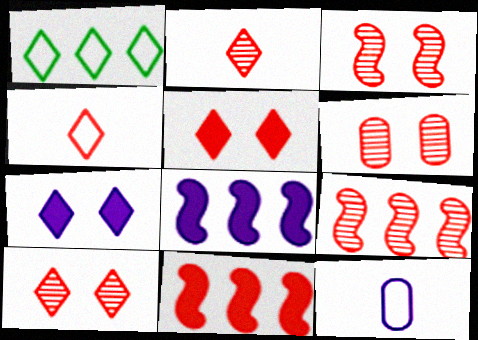[[1, 2, 7], 
[2, 6, 9], 
[3, 6, 10], 
[4, 6, 11]]